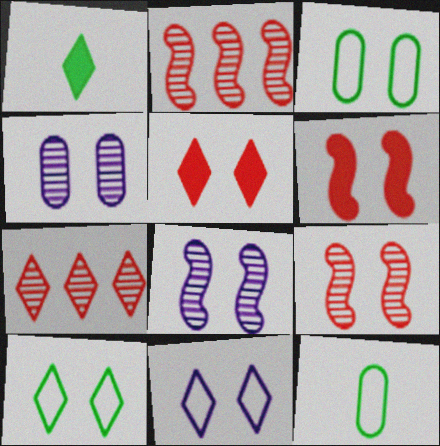[[1, 7, 11], 
[3, 5, 8], 
[4, 6, 10]]